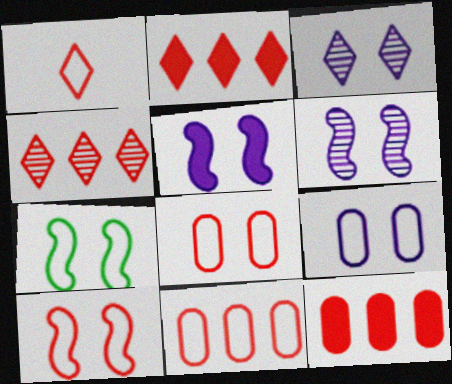[[1, 10, 11], 
[3, 5, 9]]